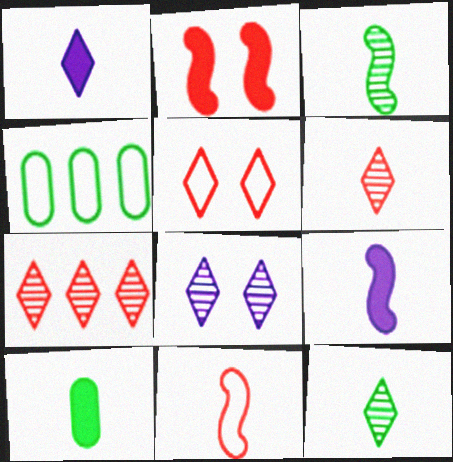[[3, 9, 11], 
[7, 8, 12]]